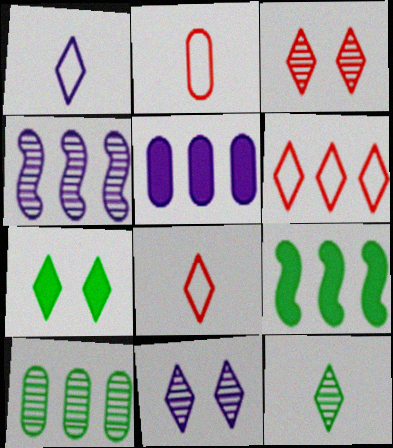[[2, 4, 7], 
[2, 9, 11]]